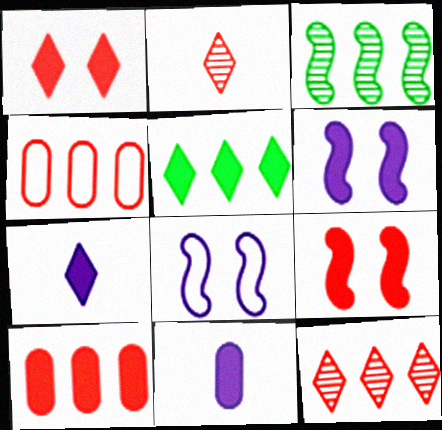[[1, 5, 7], 
[2, 4, 9], 
[5, 9, 11]]